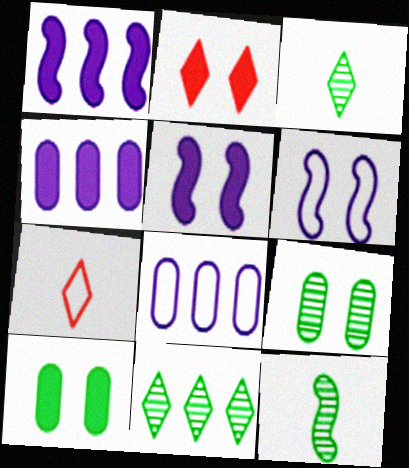[[1, 7, 9], 
[2, 5, 10], 
[2, 6, 9], 
[2, 8, 12], 
[9, 11, 12]]